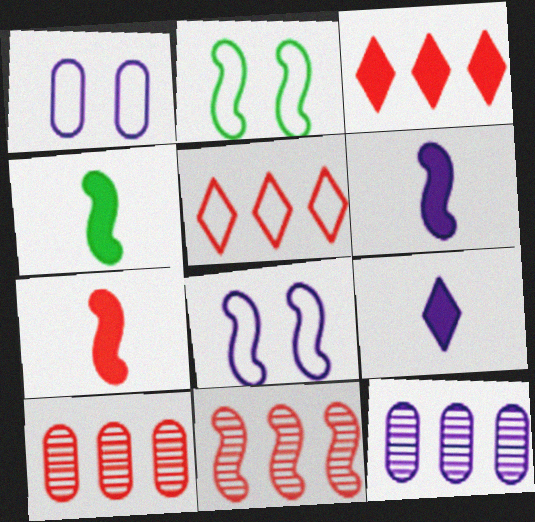[[2, 6, 11], 
[2, 9, 10], 
[4, 6, 7], 
[4, 8, 11], 
[8, 9, 12]]